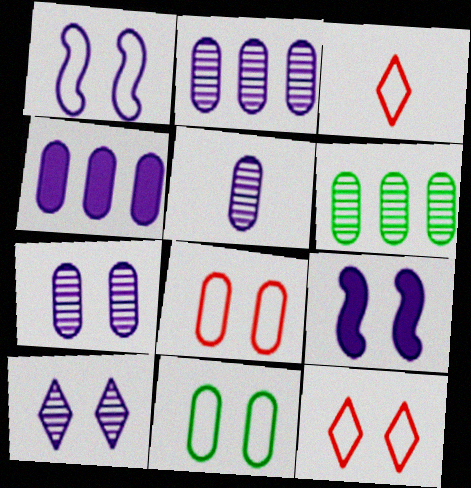[[1, 11, 12], 
[2, 5, 7], 
[3, 6, 9]]